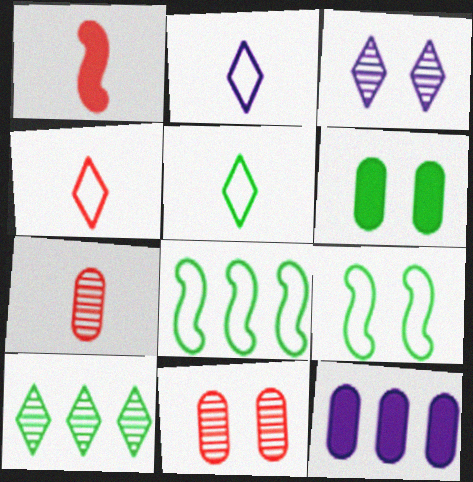[[1, 4, 7], 
[2, 4, 5]]